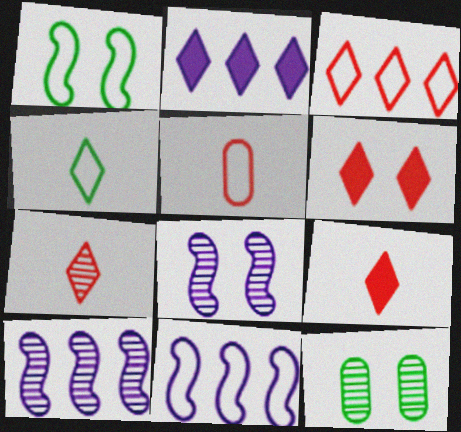[[3, 6, 7], 
[7, 10, 12], 
[9, 11, 12]]